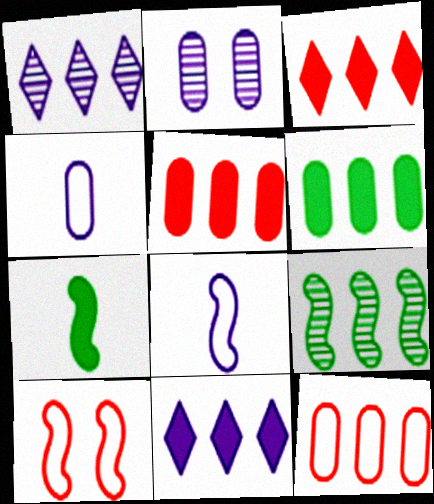[[2, 8, 11], 
[9, 11, 12]]